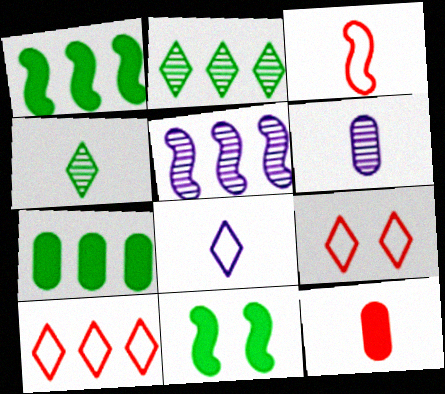[[1, 6, 9], 
[3, 5, 11], 
[5, 7, 10], 
[6, 10, 11]]